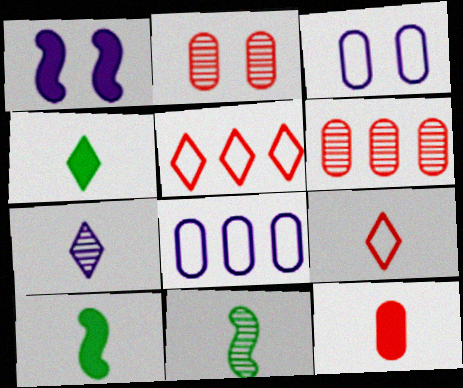[[1, 7, 8], 
[4, 7, 9]]